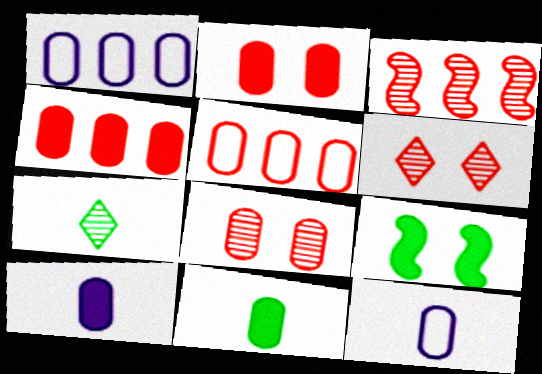[[1, 8, 11]]